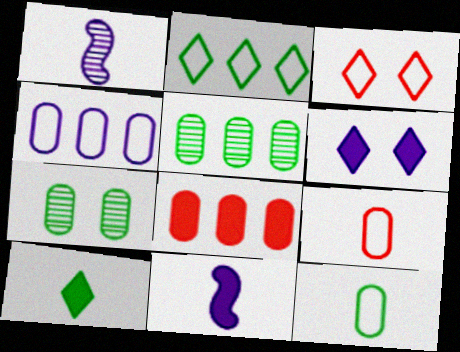[[1, 4, 6], 
[1, 9, 10], 
[3, 5, 11], 
[4, 5, 8]]